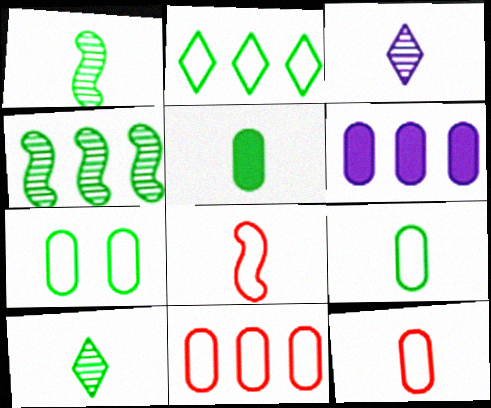[[3, 5, 8]]